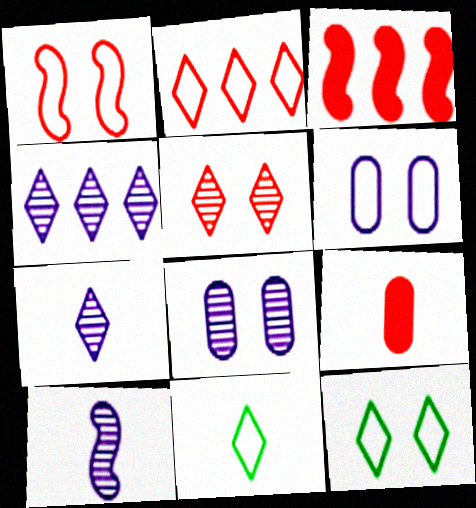[[1, 6, 12], 
[3, 8, 11], 
[4, 8, 10], 
[9, 10, 11]]